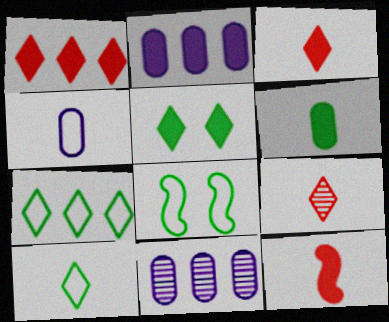[[2, 5, 12], 
[2, 8, 9], 
[3, 8, 11]]